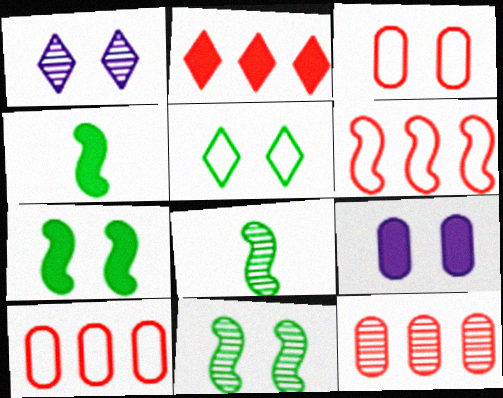[[1, 3, 7], 
[1, 4, 10], 
[1, 8, 12], 
[2, 4, 9], 
[2, 6, 12]]